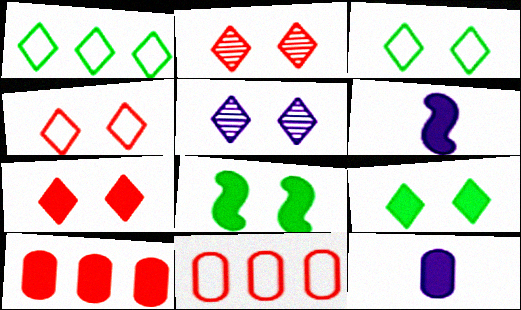[[2, 4, 7], 
[3, 5, 7], 
[4, 5, 9], 
[6, 9, 10]]